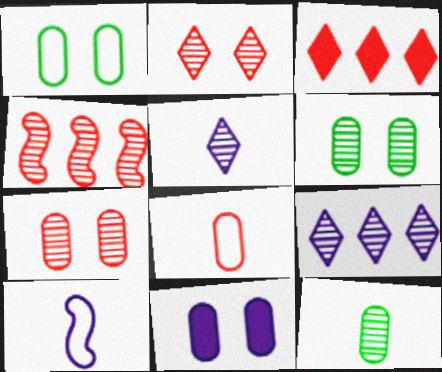[[1, 7, 11], 
[3, 6, 10], 
[4, 5, 6], 
[9, 10, 11]]